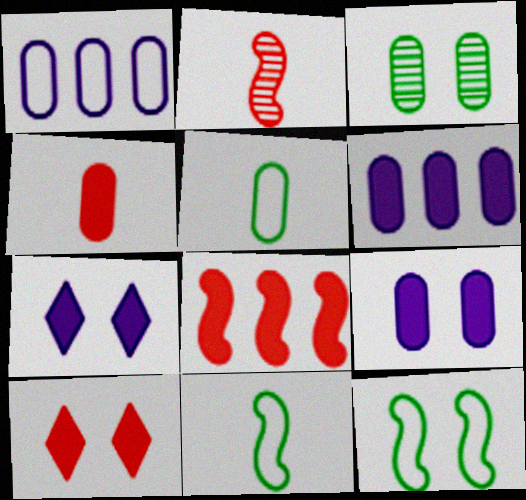[[1, 3, 4], 
[4, 8, 10]]